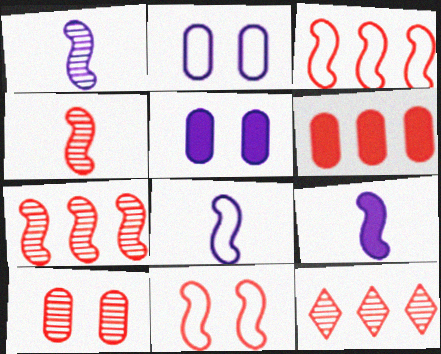[[1, 8, 9], 
[3, 6, 12], 
[4, 10, 12]]